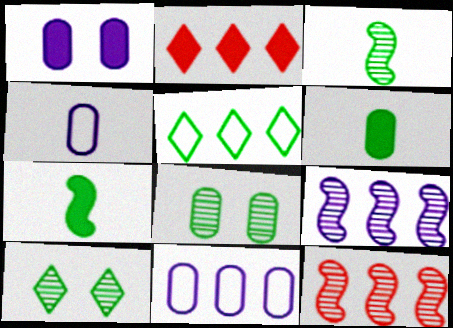[[1, 2, 7], 
[5, 7, 8]]